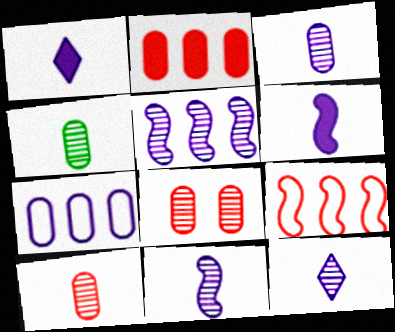[[3, 4, 10], 
[3, 11, 12]]